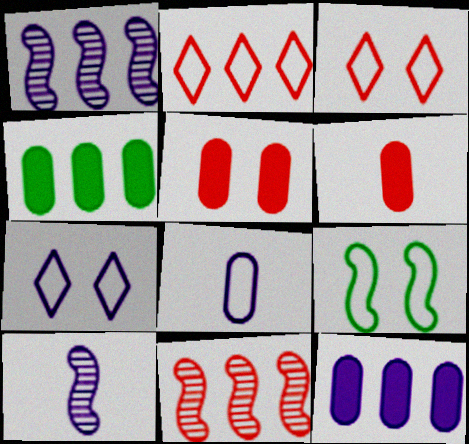[[1, 2, 4], 
[2, 8, 9], 
[3, 4, 10], 
[3, 6, 11], 
[7, 10, 12]]